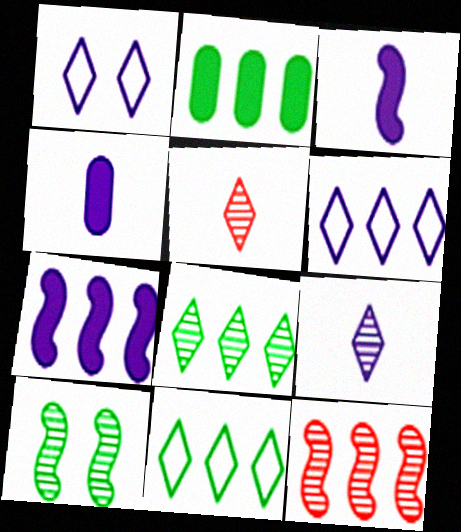[[2, 6, 12]]